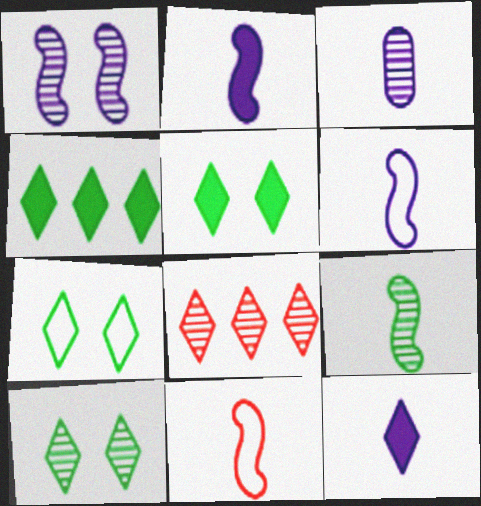[[2, 9, 11], 
[3, 6, 12], 
[5, 7, 10], 
[7, 8, 12]]